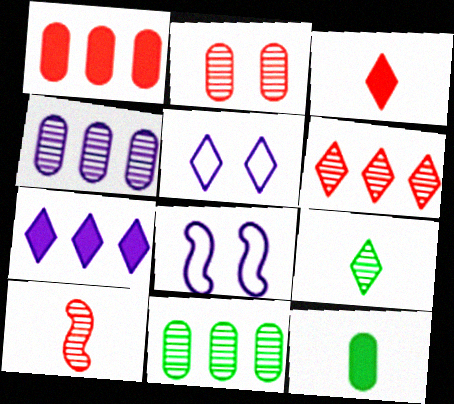[[1, 8, 9], 
[2, 6, 10], 
[3, 8, 11], 
[6, 8, 12]]